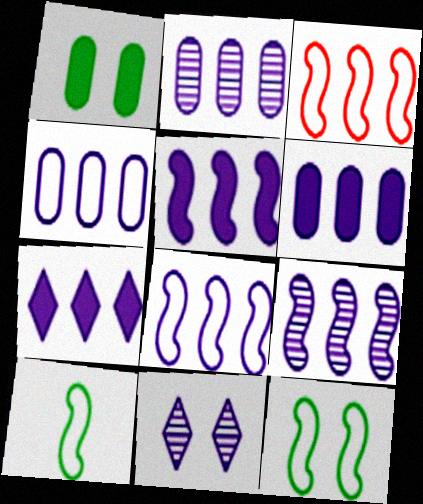[[2, 4, 6], 
[2, 7, 8], 
[4, 7, 9], 
[5, 6, 7], 
[5, 8, 9]]